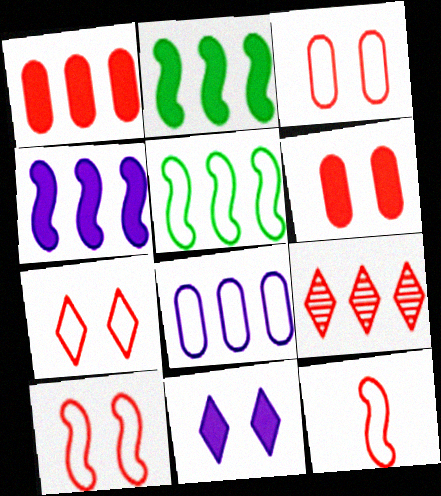[[2, 8, 9], 
[3, 7, 10], 
[6, 9, 12]]